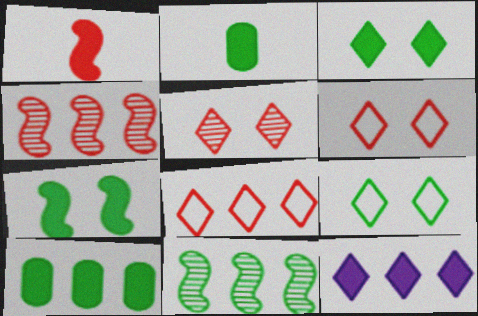[[2, 9, 11]]